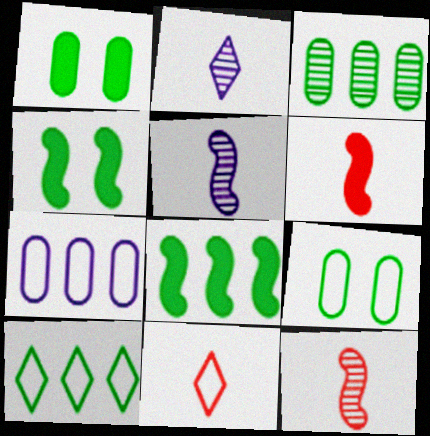[[3, 8, 10]]